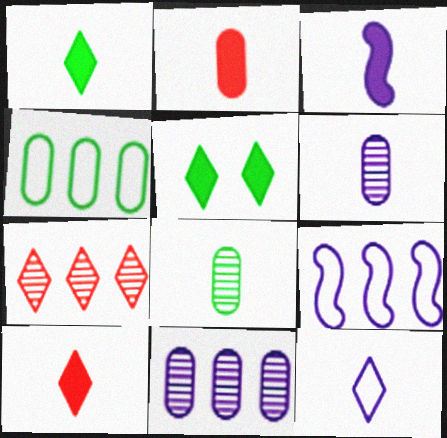[[1, 2, 3], 
[3, 6, 12], 
[5, 7, 12]]